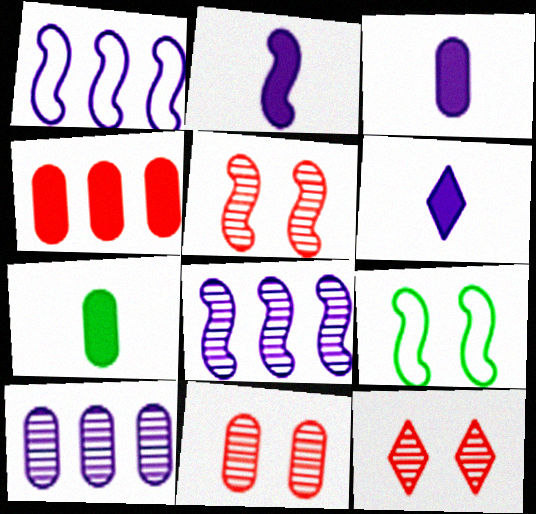[[1, 7, 12], 
[2, 3, 6], 
[5, 11, 12]]